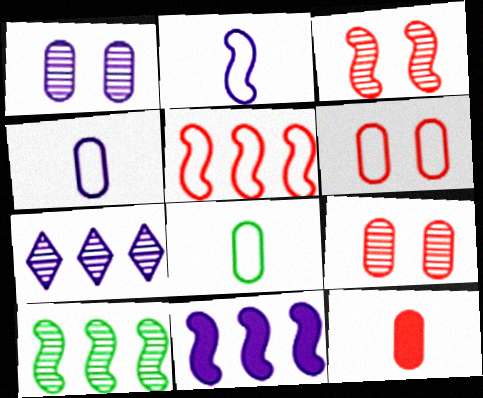[[5, 10, 11]]